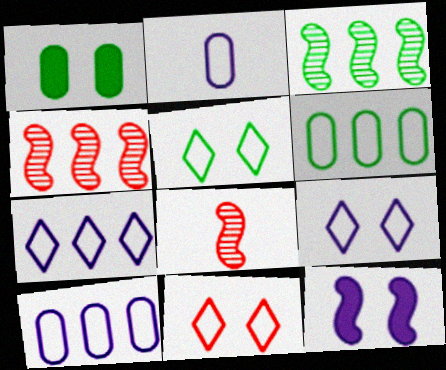[[1, 7, 8], 
[5, 9, 11]]